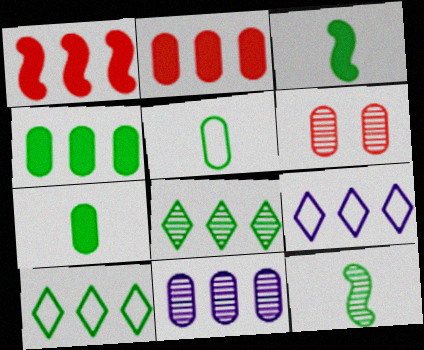[[1, 10, 11], 
[3, 6, 9]]